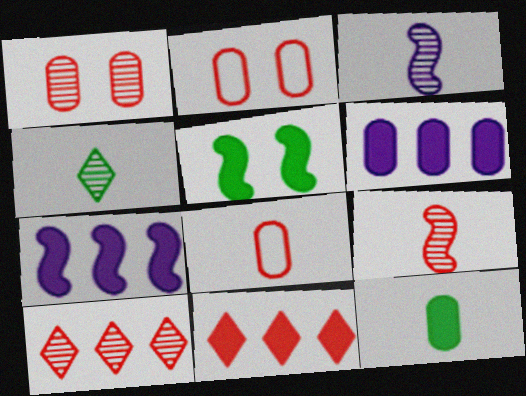[[1, 9, 10], 
[2, 4, 7], 
[2, 9, 11]]